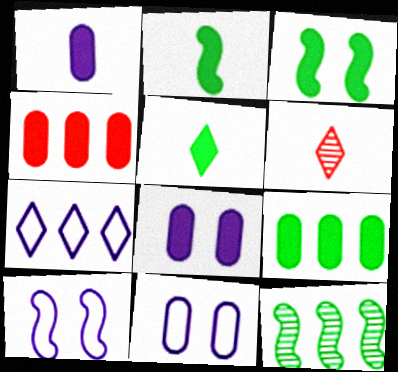[[3, 5, 9], 
[4, 7, 12], 
[6, 9, 10]]